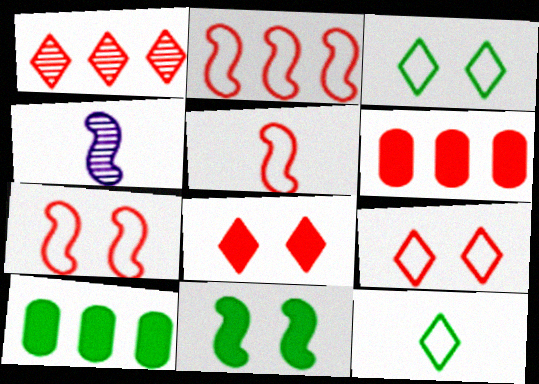[[1, 2, 6], 
[2, 4, 11], 
[2, 5, 7], 
[3, 4, 6], 
[4, 9, 10]]